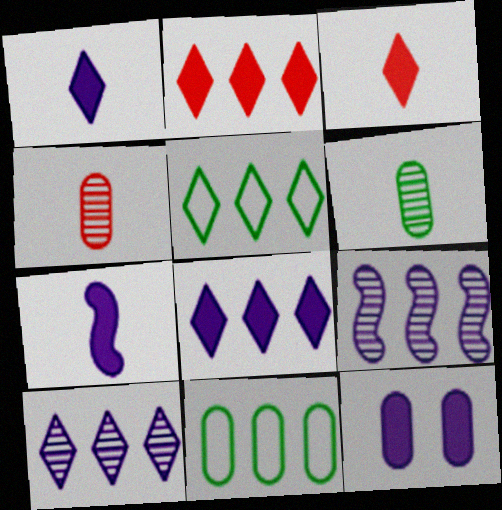[[2, 5, 10], 
[2, 9, 11], 
[4, 11, 12], 
[7, 8, 12]]